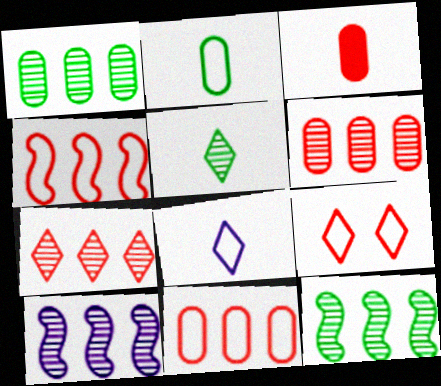[[1, 7, 10]]